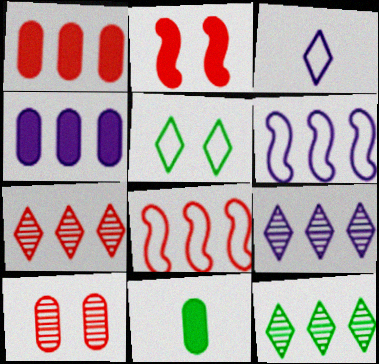[[1, 6, 12], 
[1, 7, 8], 
[4, 6, 9], 
[4, 8, 12], 
[7, 9, 12]]